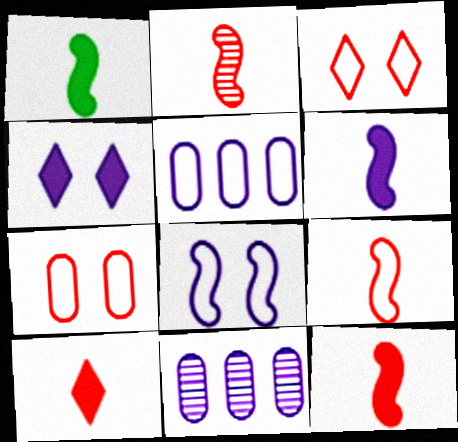[[1, 3, 11], 
[1, 6, 12], 
[2, 9, 12]]